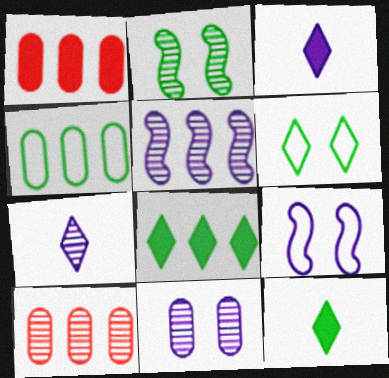[[2, 4, 12], 
[2, 7, 10], 
[5, 7, 11], 
[9, 10, 12]]